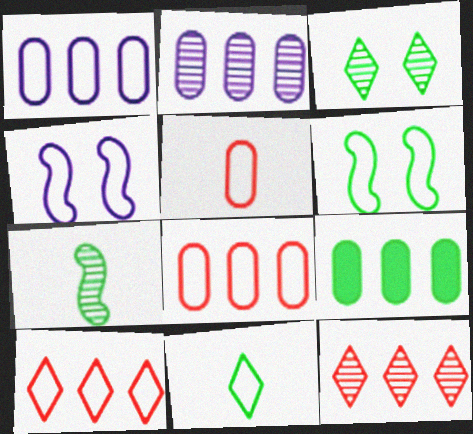[[2, 8, 9], 
[4, 8, 11]]